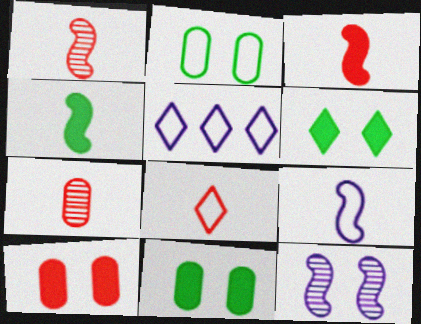[[1, 4, 9], 
[1, 5, 11], 
[3, 7, 8]]